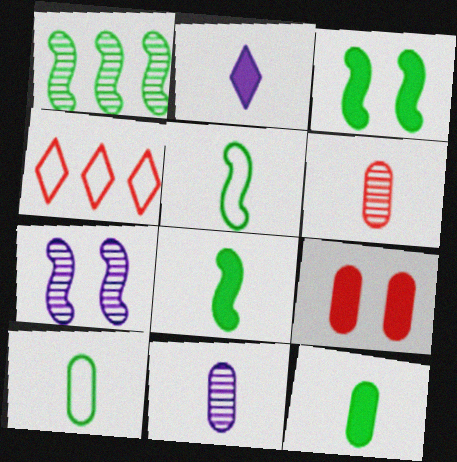[[1, 3, 5], 
[2, 5, 6], 
[3, 4, 11], 
[4, 7, 12]]